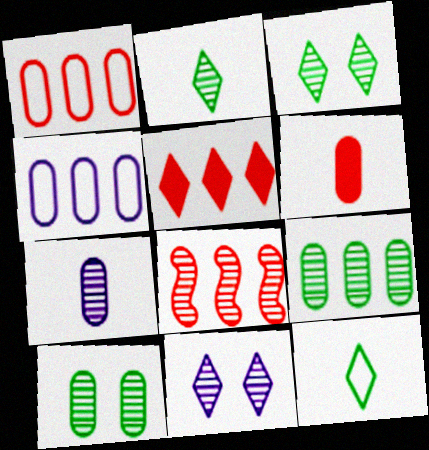[[1, 5, 8], 
[3, 7, 8], 
[4, 6, 10], 
[5, 11, 12]]